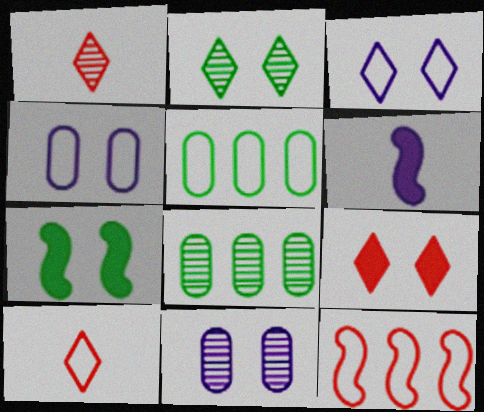[[2, 3, 9]]